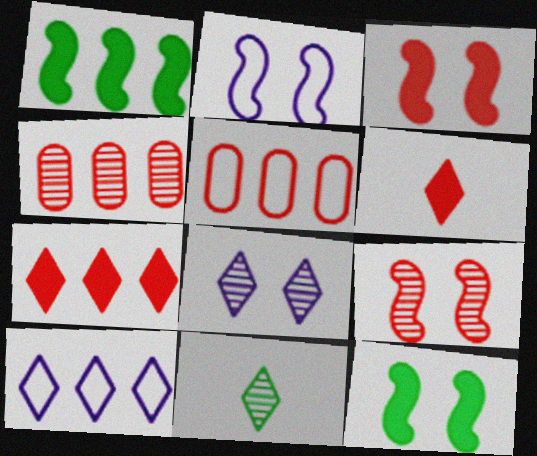[[1, 4, 10], 
[2, 9, 12], 
[5, 6, 9]]